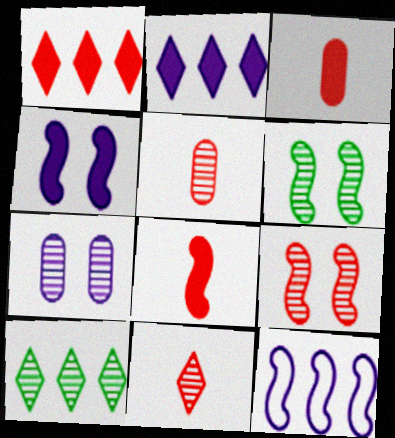[[6, 8, 12]]